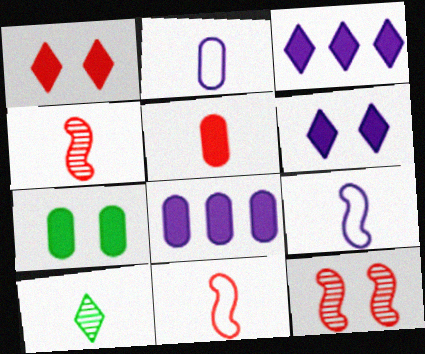[[5, 7, 8], 
[5, 9, 10]]